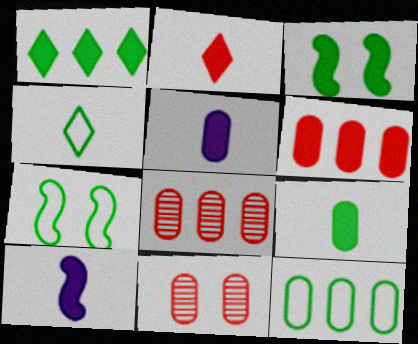[[1, 3, 9], 
[2, 9, 10], 
[4, 7, 12], 
[5, 11, 12]]